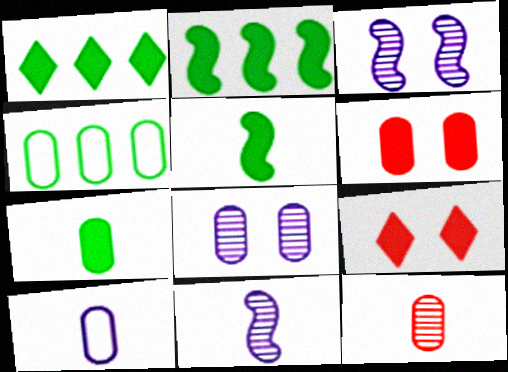[[4, 9, 11], 
[7, 10, 12]]